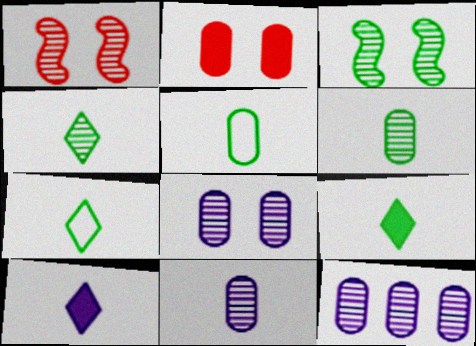[[1, 4, 12], 
[2, 5, 12], 
[4, 7, 9], 
[8, 11, 12]]